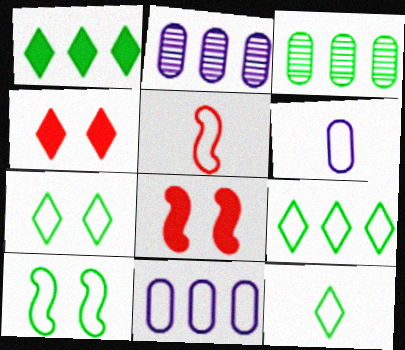[[2, 8, 12], 
[5, 6, 12], 
[5, 7, 11], 
[7, 9, 12]]